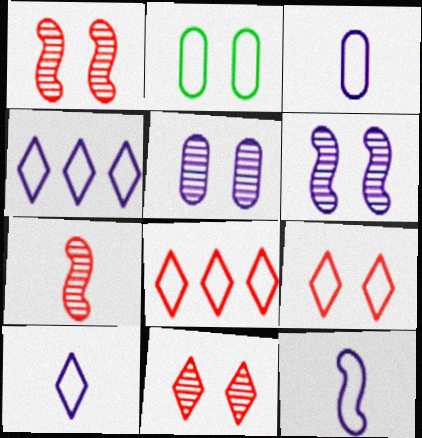[[2, 8, 12], 
[3, 10, 12]]